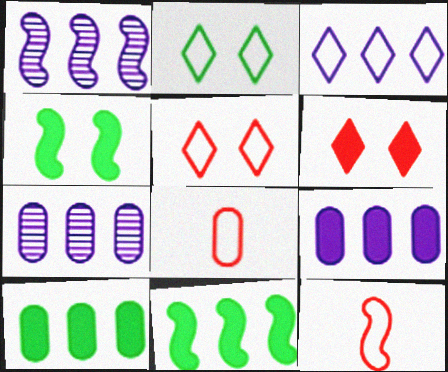[[1, 3, 9], 
[1, 4, 12]]